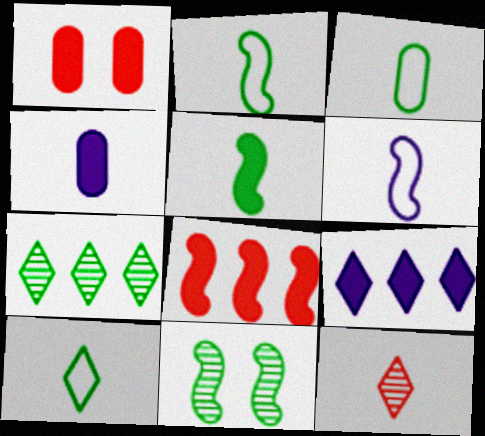[[1, 5, 9], 
[1, 6, 7], 
[2, 3, 10], 
[2, 4, 12], 
[6, 8, 11]]